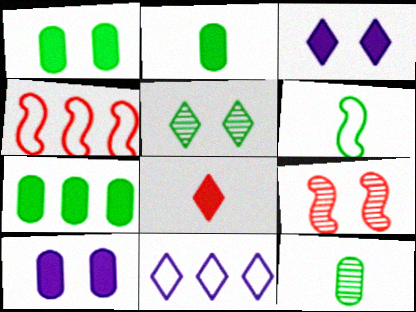[[1, 2, 7], 
[2, 9, 11], 
[3, 4, 12], 
[5, 6, 7], 
[5, 8, 11]]